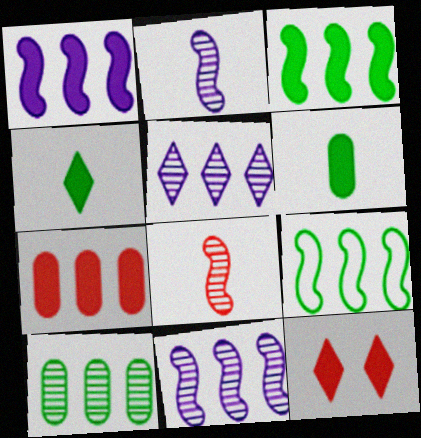[[1, 6, 12], 
[5, 7, 9]]